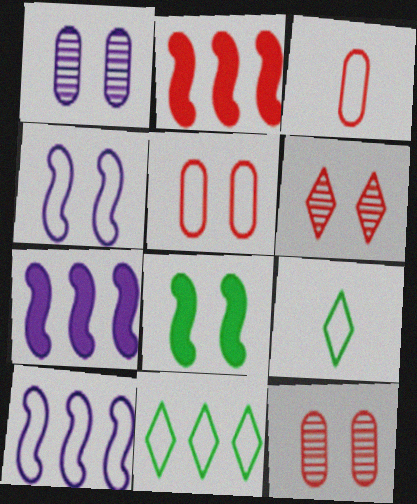[[1, 2, 9], 
[2, 3, 6], 
[3, 4, 11], 
[5, 9, 10], 
[7, 9, 12]]